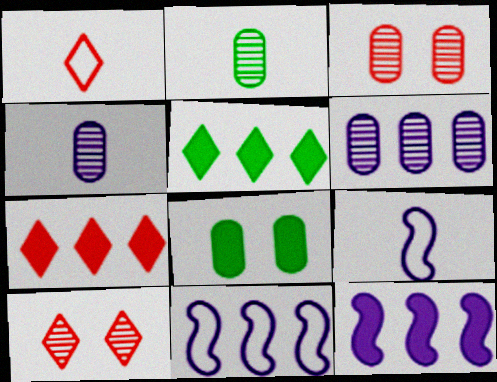[[1, 7, 10], 
[2, 3, 6], 
[3, 5, 9]]